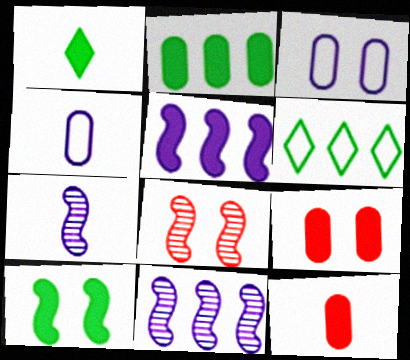[[1, 2, 10], 
[1, 5, 9], 
[6, 7, 9]]